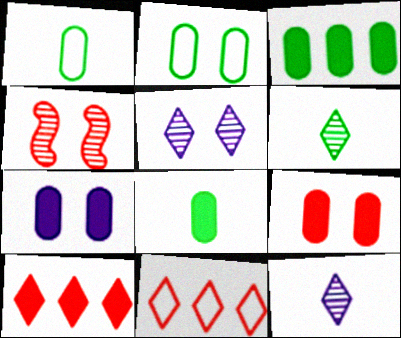[]